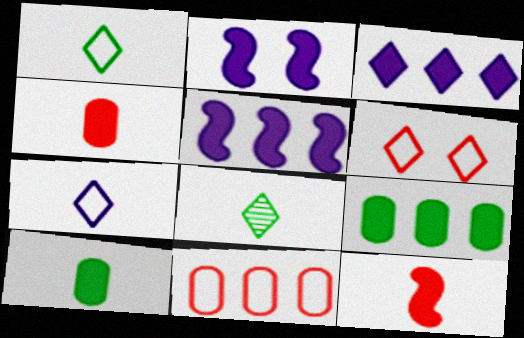[[2, 8, 11], 
[3, 6, 8]]